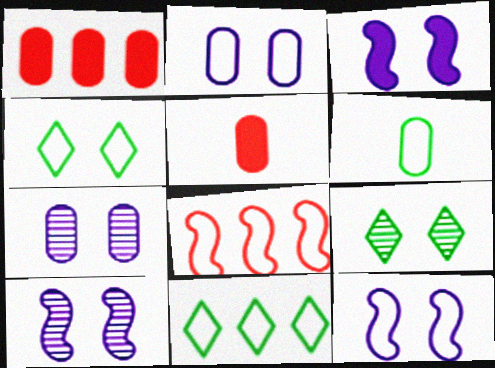[[1, 6, 7], 
[3, 10, 12], 
[5, 10, 11]]